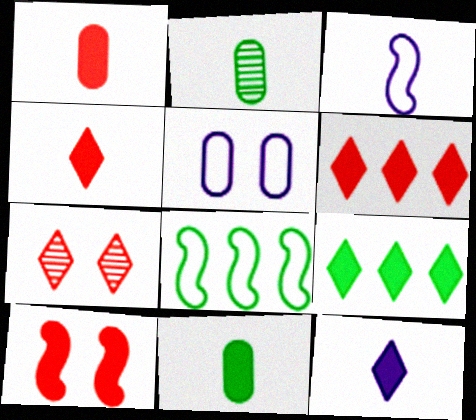[[1, 6, 10], 
[2, 3, 4]]